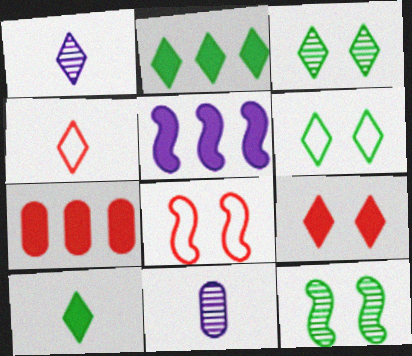[[1, 4, 10], 
[2, 5, 7], 
[2, 8, 11]]